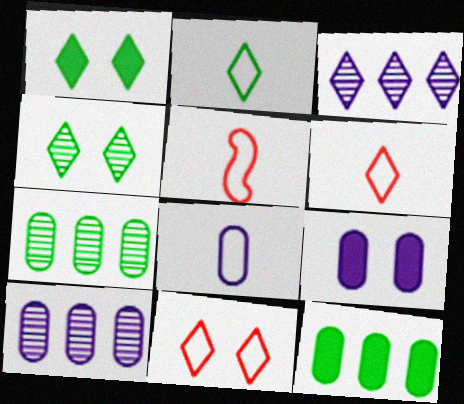[[1, 3, 6], 
[1, 5, 10], 
[2, 5, 8], 
[8, 9, 10]]